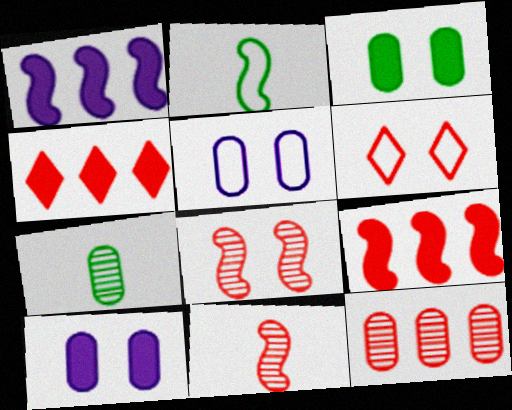[[1, 2, 8], 
[1, 6, 7]]